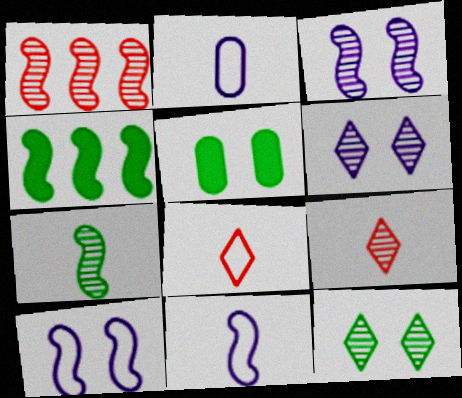[[1, 3, 7]]